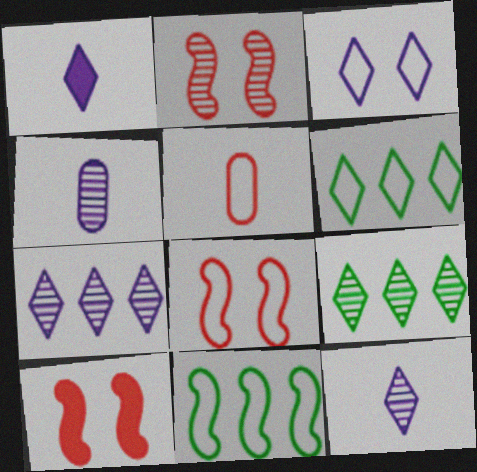[[1, 3, 7], 
[2, 4, 9], 
[2, 8, 10], 
[3, 5, 11], 
[4, 6, 10]]